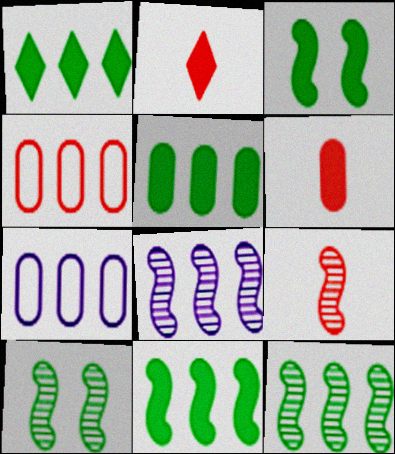[[1, 4, 8], 
[1, 5, 11], 
[2, 7, 10], 
[8, 9, 10]]